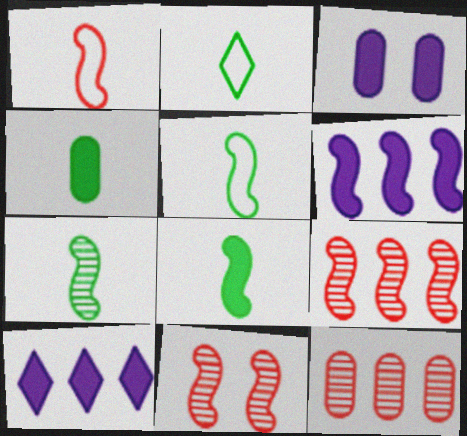[[2, 3, 9], 
[2, 4, 7], 
[5, 6, 11], 
[5, 7, 8]]